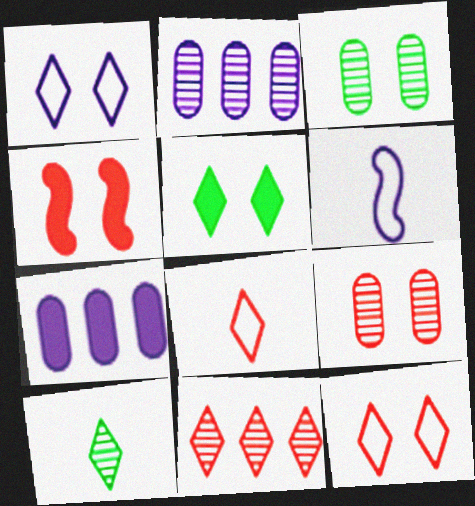[[1, 3, 4], 
[4, 9, 12]]